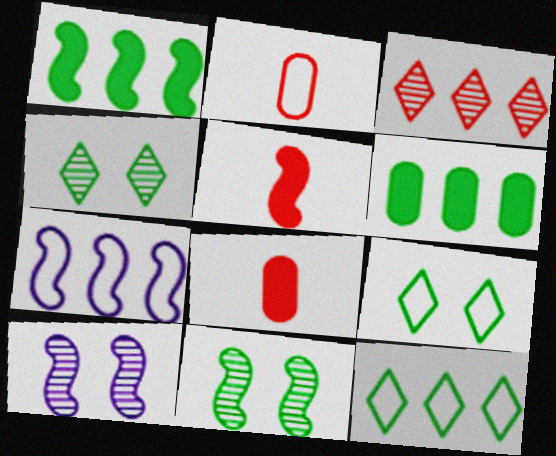[[2, 7, 9], 
[3, 6, 7], 
[4, 7, 8], 
[5, 7, 11], 
[8, 10, 12]]